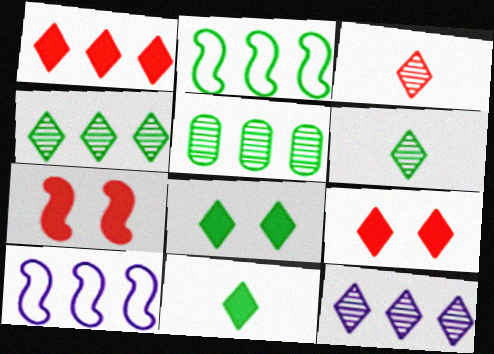[[1, 5, 10]]